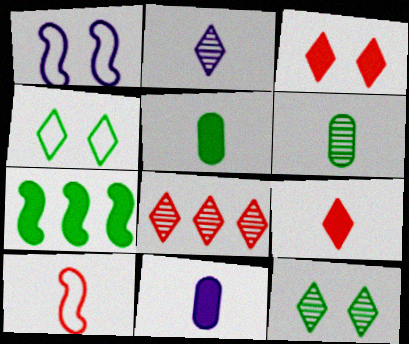[[1, 5, 8], 
[2, 5, 10], 
[2, 8, 12], 
[3, 7, 11], 
[4, 6, 7]]